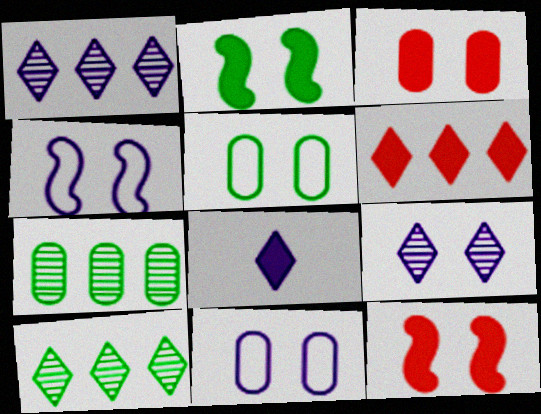[[5, 9, 12]]